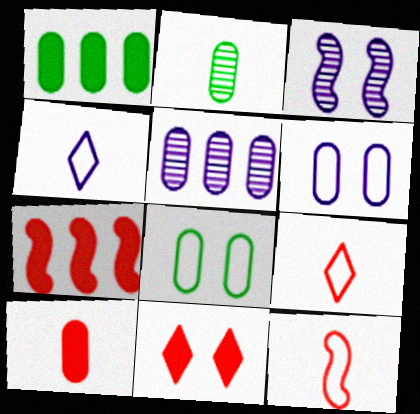[[1, 2, 8], 
[1, 3, 9], 
[3, 8, 11], 
[5, 8, 10], 
[7, 10, 11]]